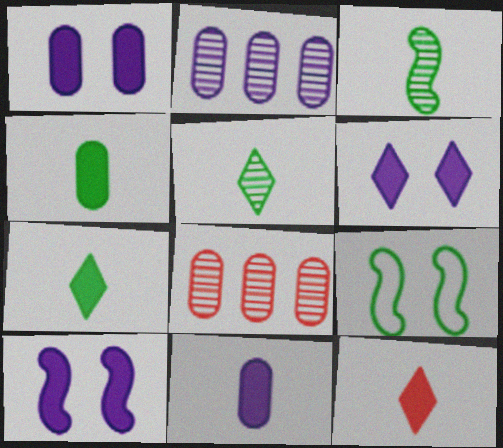[[1, 6, 10], 
[2, 9, 12]]